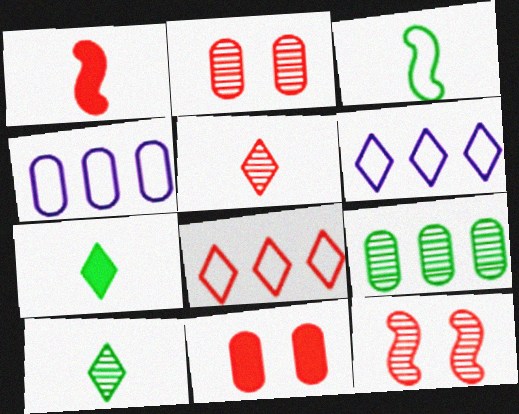[[1, 2, 8], 
[4, 7, 12]]